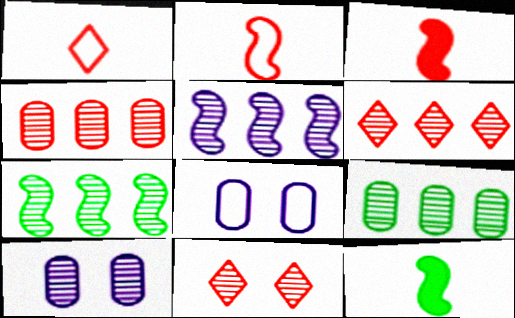[[5, 6, 9], 
[6, 8, 12]]